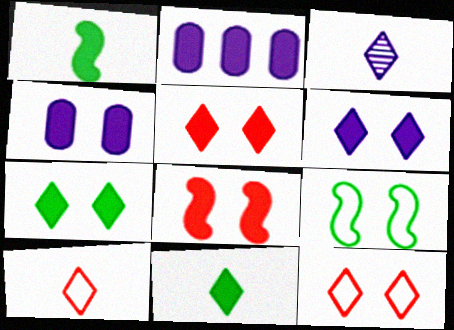[[1, 2, 5], 
[2, 8, 11], 
[3, 10, 11], 
[4, 7, 8], 
[5, 6, 7]]